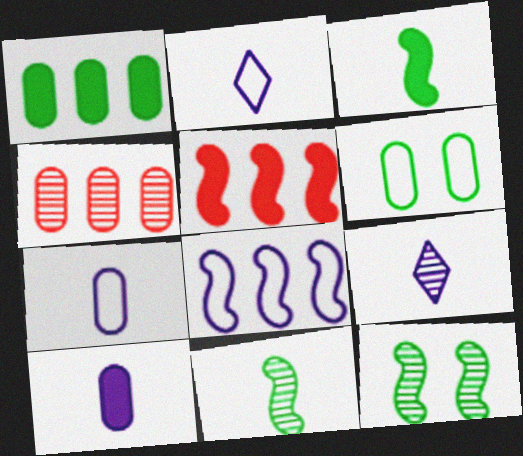[[4, 6, 10], 
[4, 9, 12], 
[5, 6, 9]]